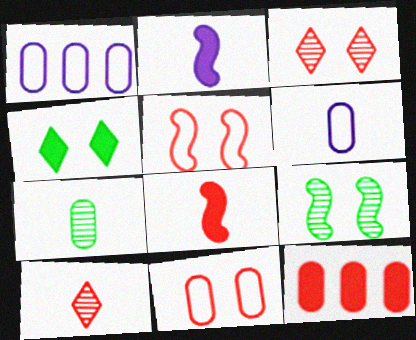[[2, 4, 12], 
[5, 10, 12]]